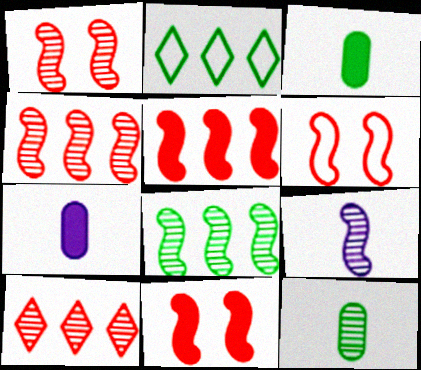[[1, 2, 7], 
[1, 6, 11], 
[1, 8, 9]]